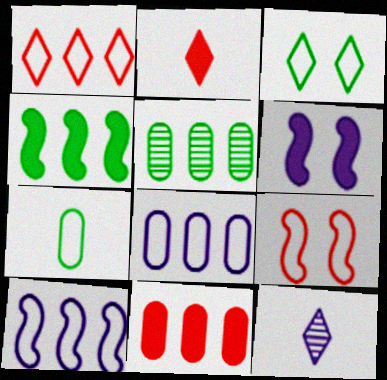[[5, 8, 11], 
[6, 8, 12]]